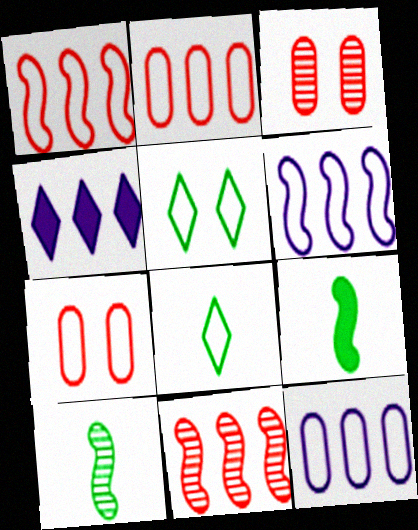[[4, 7, 10], 
[6, 7, 8]]